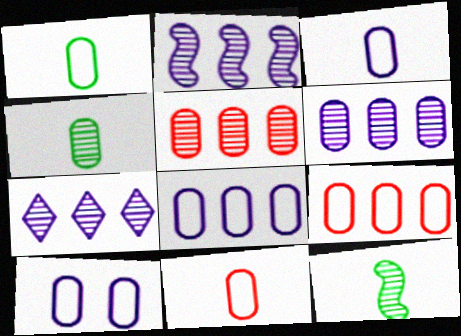[[1, 3, 11], 
[1, 9, 10], 
[2, 6, 7], 
[3, 8, 10]]